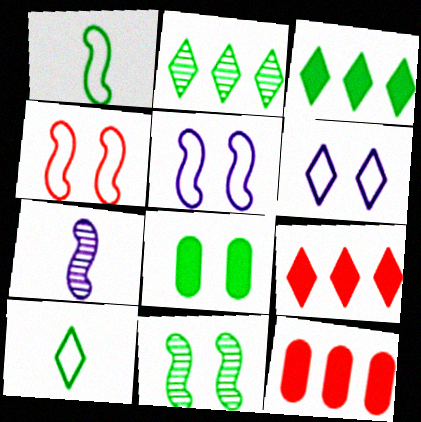[[1, 2, 8]]